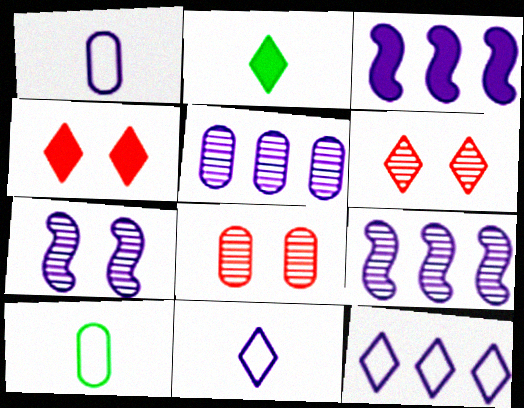[[2, 6, 12], 
[3, 5, 12], 
[3, 6, 10], 
[4, 9, 10]]